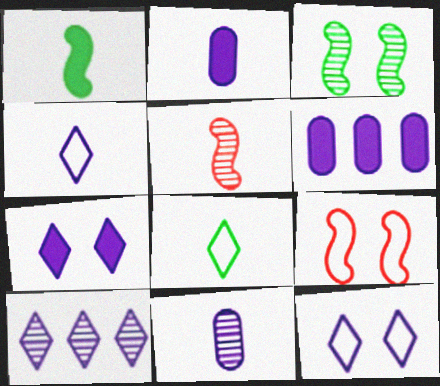[[2, 5, 8], 
[4, 7, 10]]